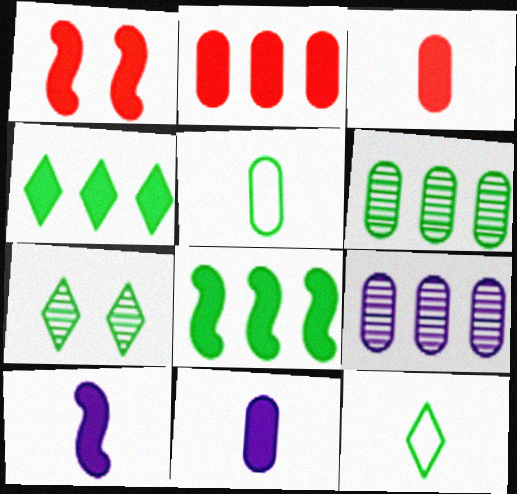[[1, 4, 11], 
[1, 8, 10], 
[1, 9, 12], 
[4, 7, 12], 
[5, 7, 8]]